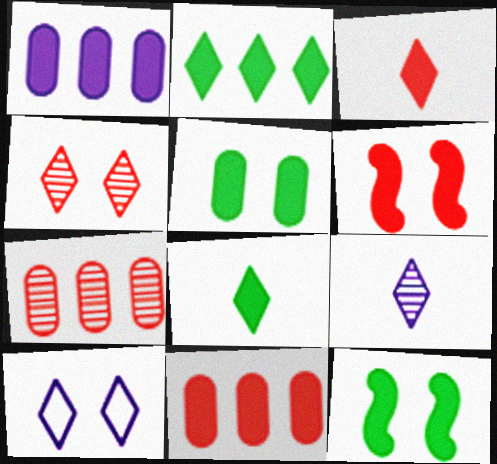[[1, 3, 12], 
[1, 6, 8], 
[3, 6, 11]]